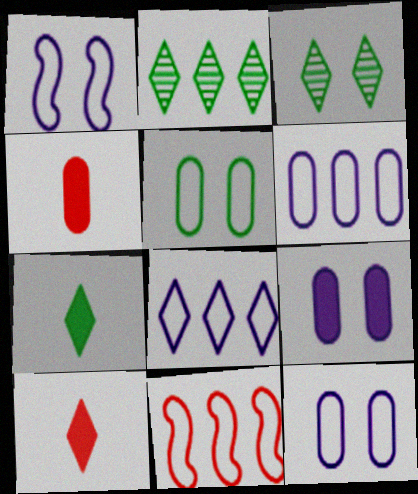[[1, 2, 4], 
[3, 8, 10]]